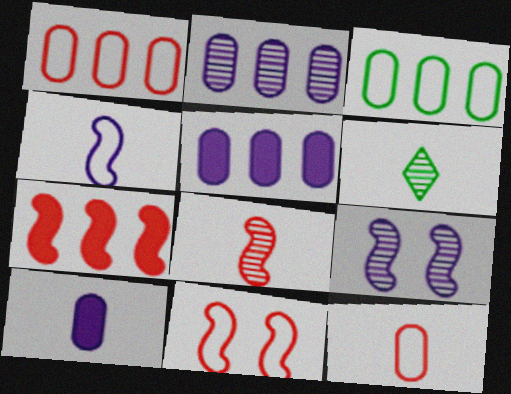[[5, 6, 11], 
[7, 8, 11]]